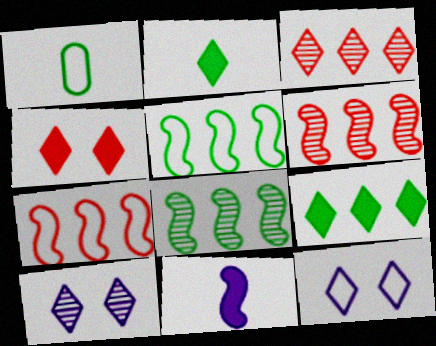[[1, 7, 12], 
[2, 3, 12]]